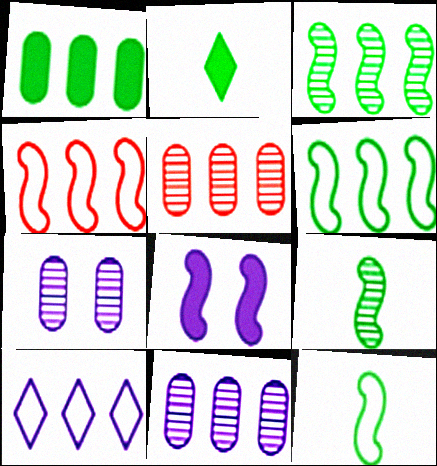[[2, 4, 7], 
[4, 8, 9]]